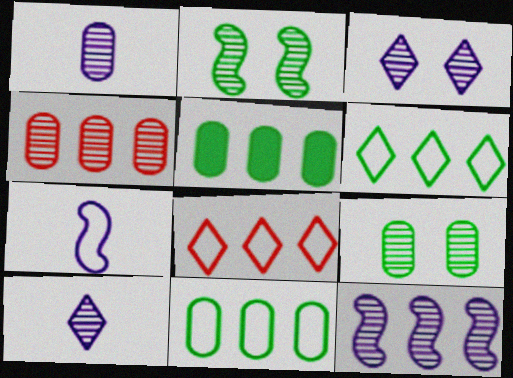[[1, 3, 12], 
[1, 4, 9], 
[2, 4, 10], 
[5, 8, 12]]